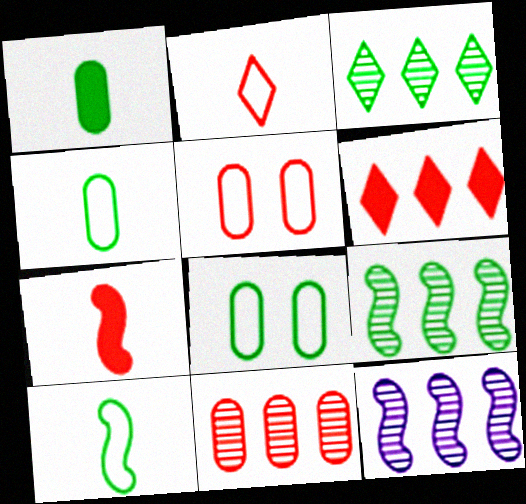[[3, 11, 12]]